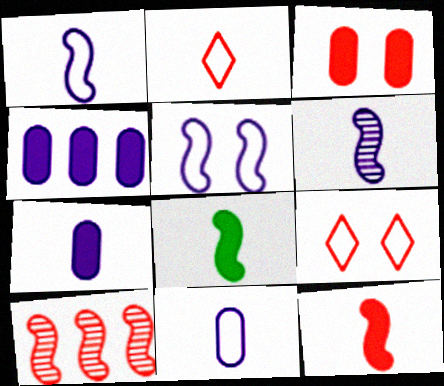[[2, 3, 10], 
[5, 8, 10]]